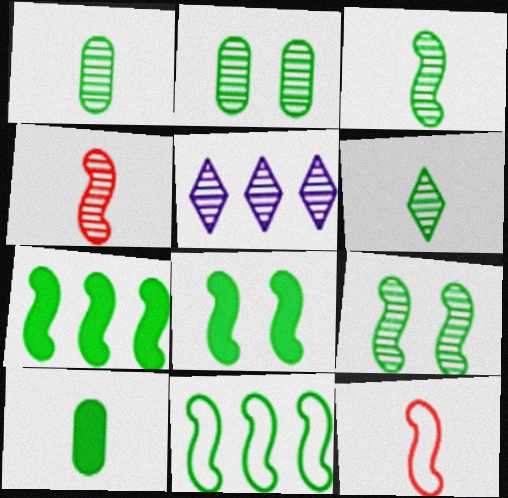[[1, 3, 6], 
[2, 4, 5], 
[3, 8, 11]]